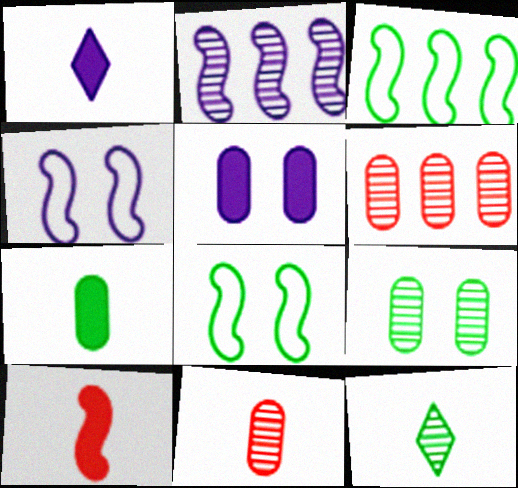[[1, 6, 8], 
[1, 7, 10], 
[2, 8, 10]]